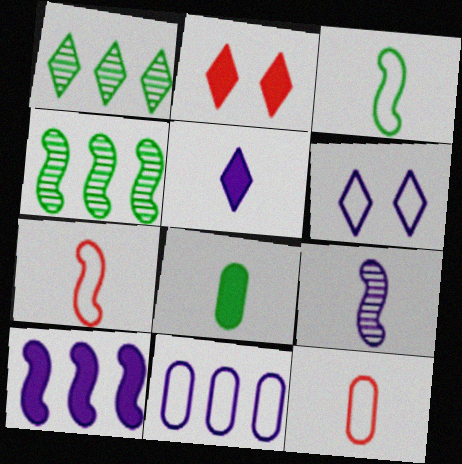[[2, 8, 10]]